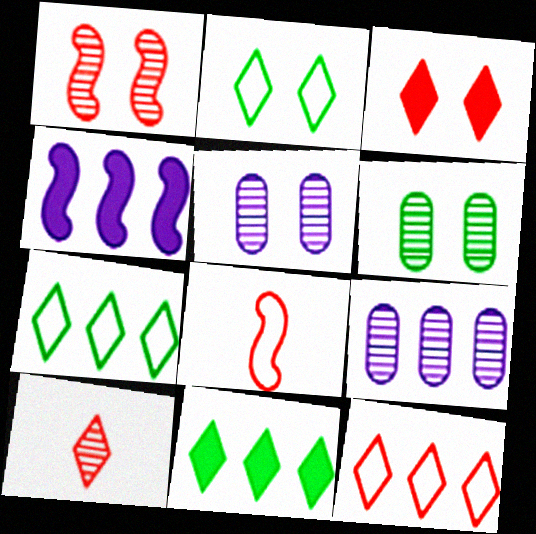[[3, 10, 12], 
[5, 8, 11]]